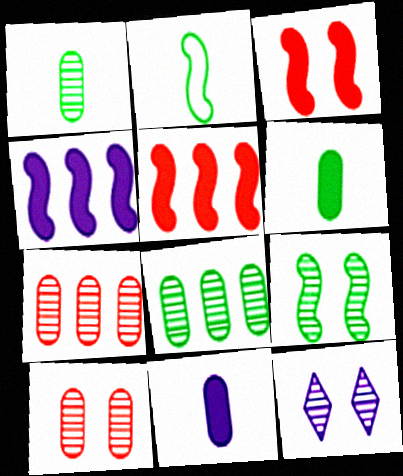[[9, 10, 12]]